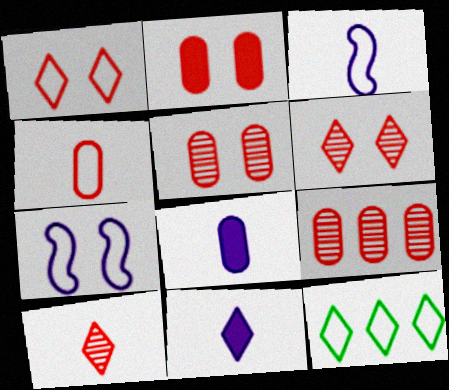[[2, 4, 9], 
[4, 7, 12], 
[6, 11, 12]]